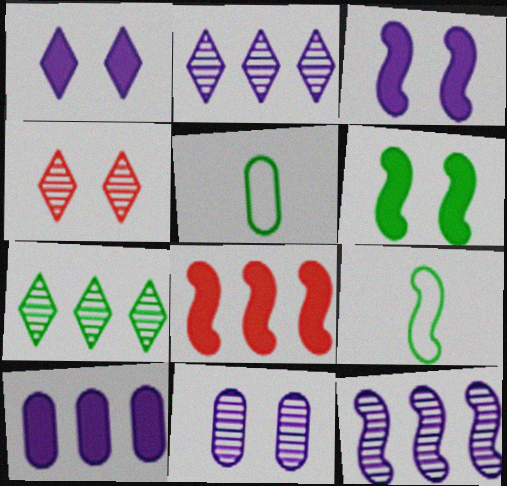[[4, 9, 10], 
[5, 6, 7]]